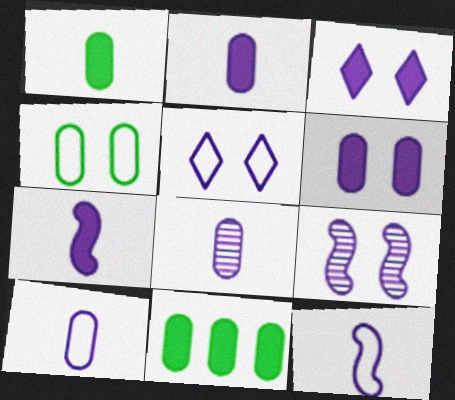[[2, 8, 10], 
[5, 6, 9]]